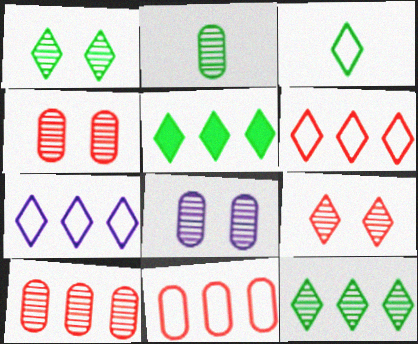[[1, 3, 5], 
[2, 8, 10]]